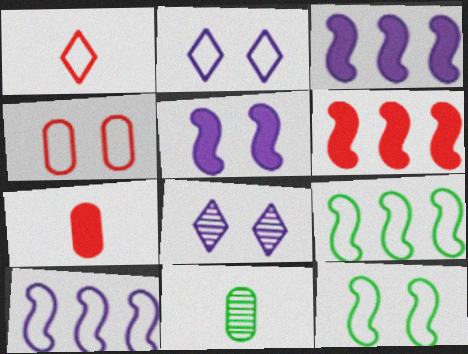[[2, 4, 12], 
[2, 6, 11], 
[7, 8, 9]]